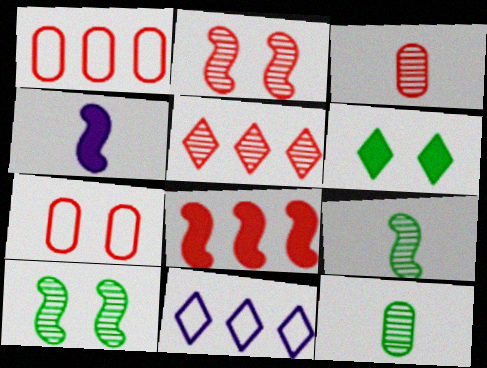[[1, 5, 8], 
[2, 3, 5]]